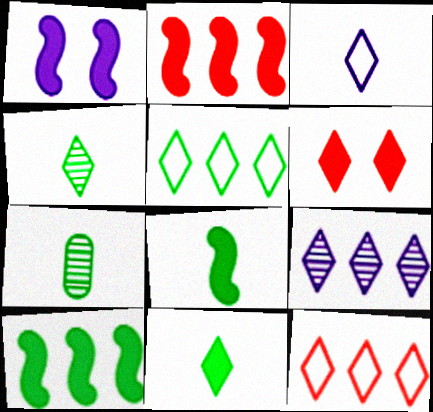[[1, 2, 8], 
[1, 7, 12]]